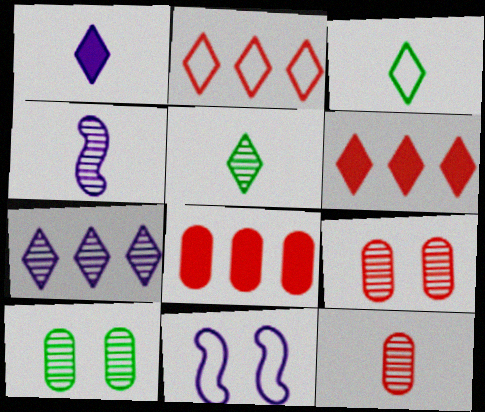[[4, 5, 12], 
[5, 8, 11]]